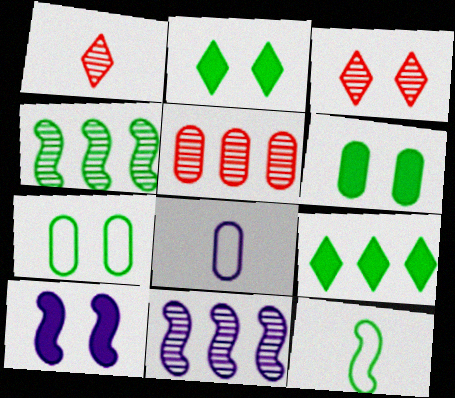[[3, 7, 10], 
[5, 6, 8]]